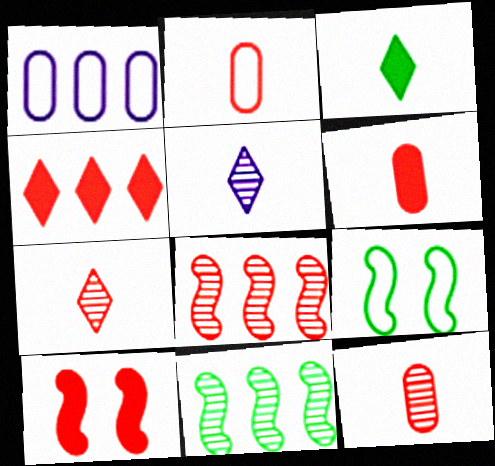[[1, 4, 11], 
[2, 6, 12], 
[4, 6, 10]]